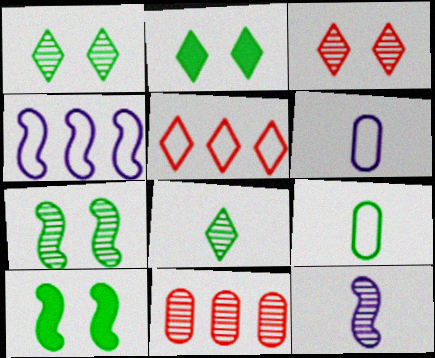[[1, 11, 12]]